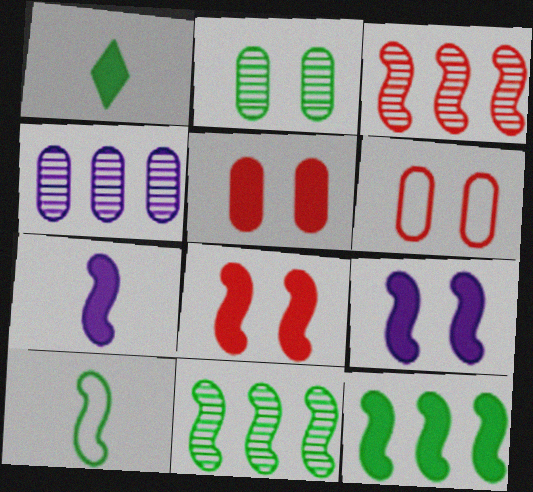[[3, 9, 10], 
[7, 8, 12]]